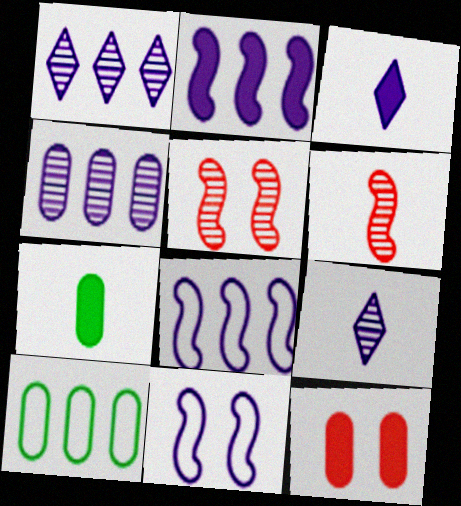[[3, 4, 11], 
[3, 5, 10]]